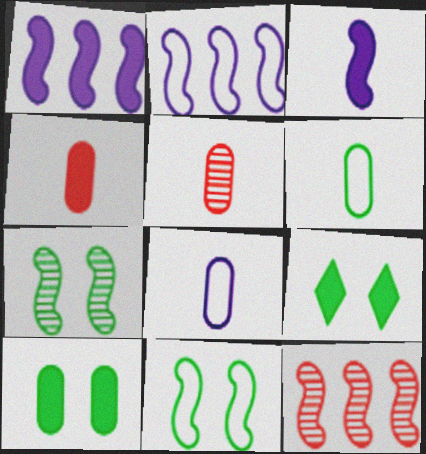[[1, 4, 9], 
[2, 5, 9], 
[3, 11, 12], 
[8, 9, 12]]